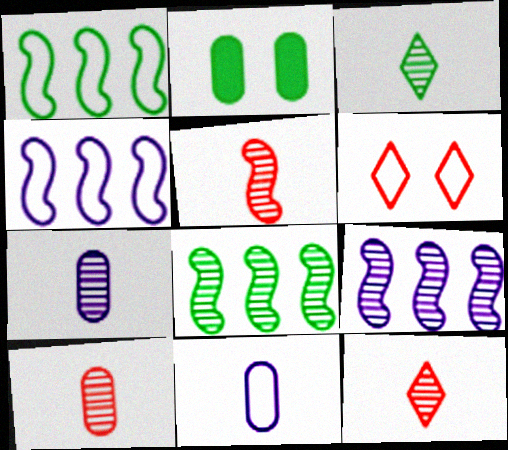[[1, 2, 3], 
[1, 6, 11], 
[2, 4, 12], 
[3, 5, 7], 
[5, 10, 12]]